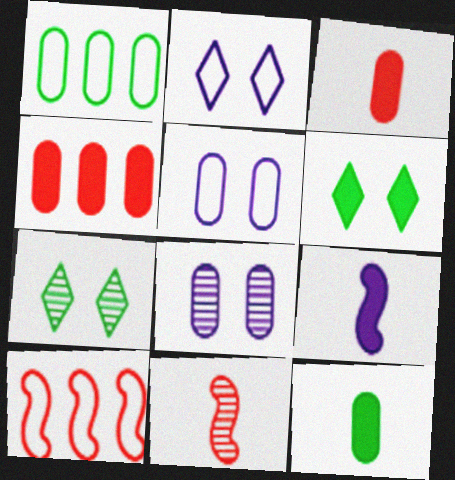[[1, 3, 8], 
[4, 6, 9]]